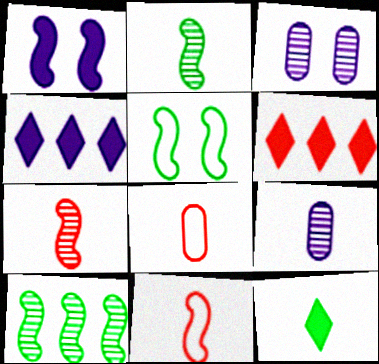[[1, 10, 11], 
[5, 6, 9], 
[9, 11, 12]]